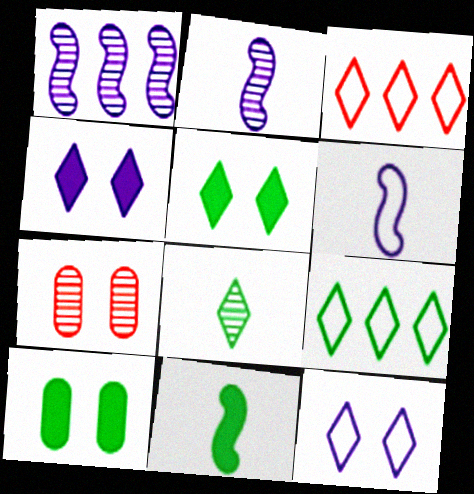[[1, 7, 8], 
[2, 3, 10], 
[3, 4, 8], 
[5, 8, 9]]